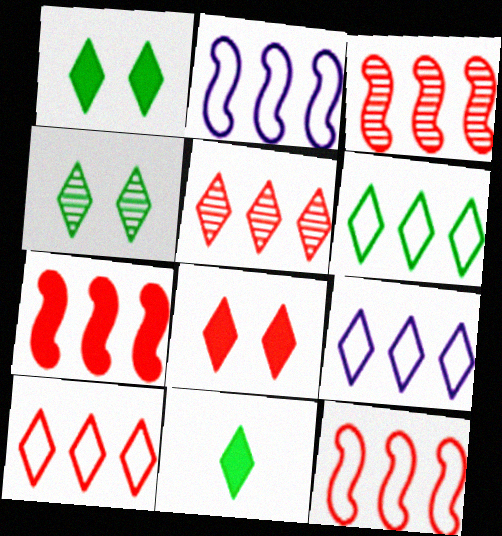[[3, 7, 12], 
[4, 6, 11], 
[6, 9, 10]]